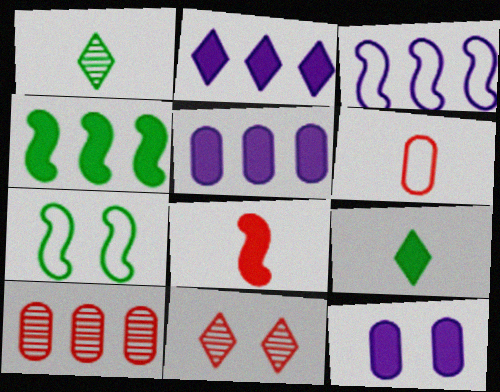[[7, 11, 12]]